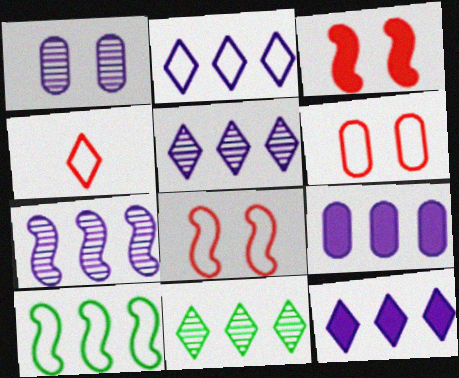[[2, 5, 12], 
[2, 7, 9]]